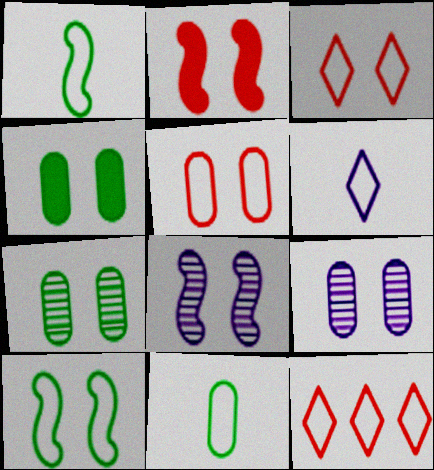[[2, 8, 10], 
[3, 4, 8], 
[4, 5, 9]]